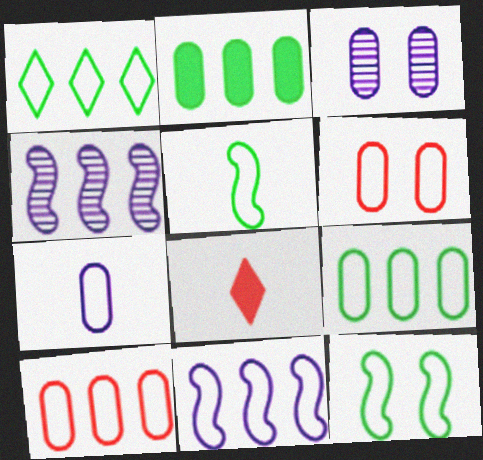[[1, 10, 11], 
[6, 7, 9]]